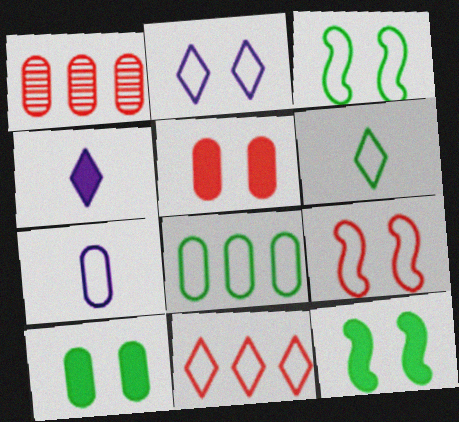[[1, 3, 4], 
[1, 7, 10], 
[2, 6, 11], 
[3, 6, 8], 
[3, 7, 11]]